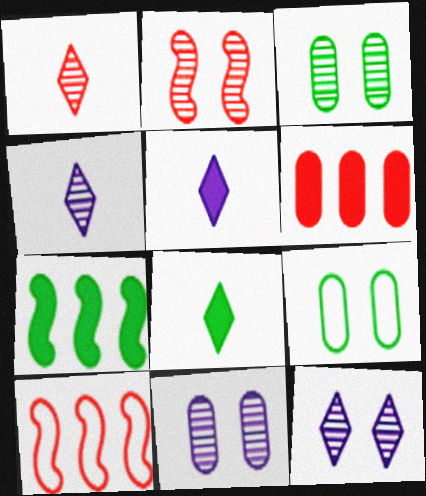[[2, 3, 12], 
[3, 5, 10], 
[8, 10, 11]]